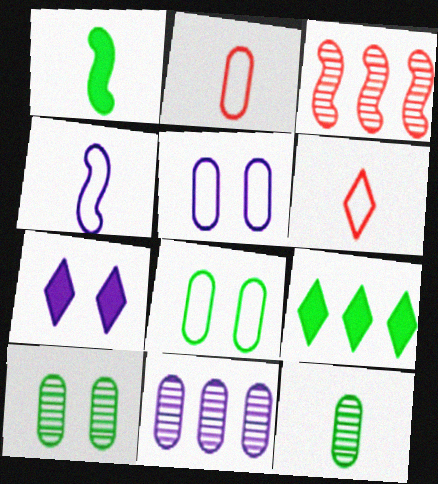[[4, 7, 11]]